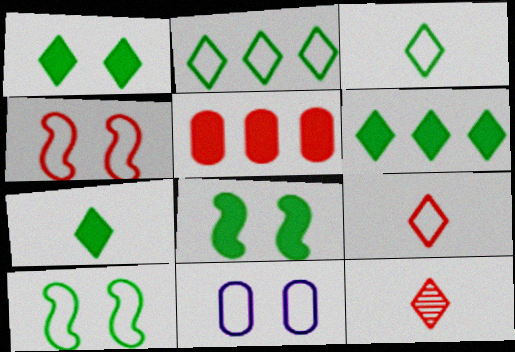[[1, 6, 7], 
[4, 5, 12]]